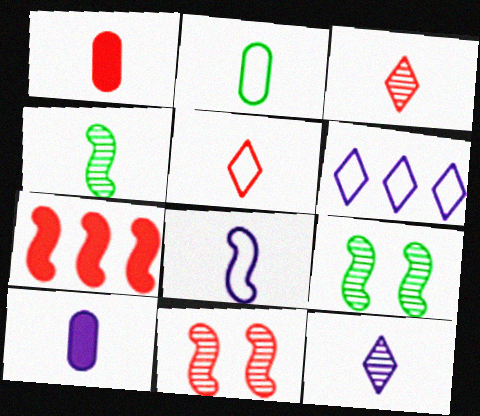[[1, 6, 9], 
[2, 5, 8], 
[4, 5, 10], 
[7, 8, 9], 
[8, 10, 12]]